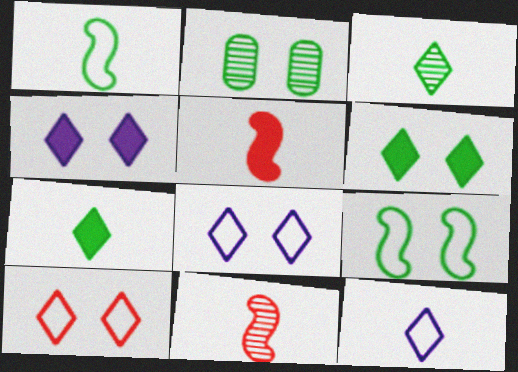[[2, 6, 9]]